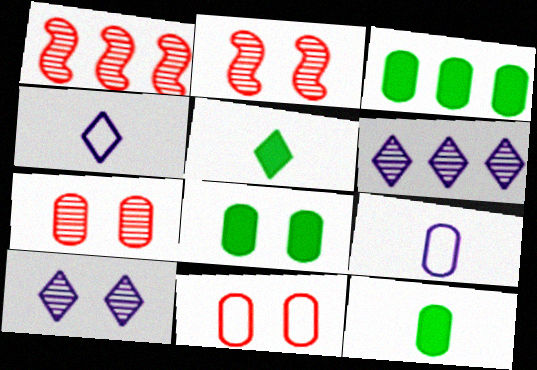[[1, 4, 8], 
[2, 3, 4], 
[3, 7, 9], 
[3, 8, 12]]